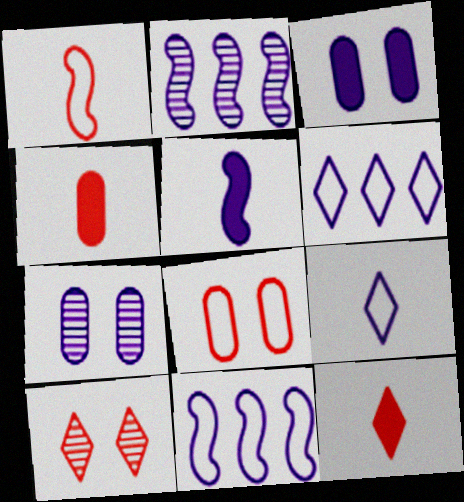[[2, 3, 9], 
[5, 6, 7]]